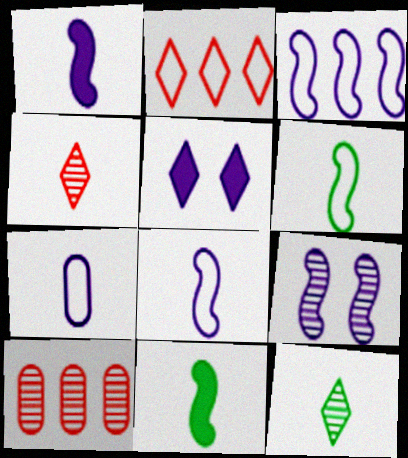[[1, 3, 9], 
[2, 5, 12], 
[4, 7, 11], 
[5, 6, 10], 
[9, 10, 12]]